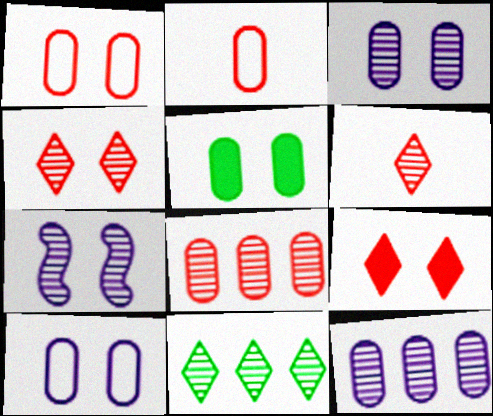[[1, 3, 5], 
[2, 5, 12]]